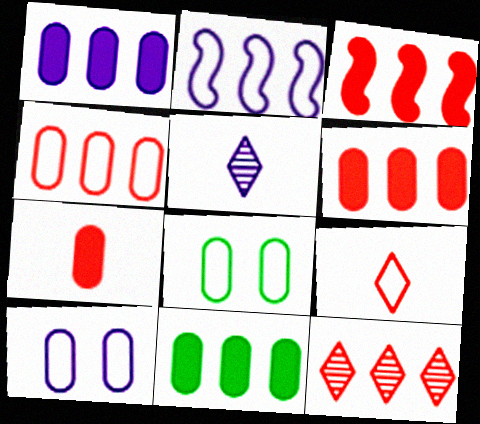[[1, 6, 11], 
[2, 8, 9], 
[2, 11, 12], 
[3, 4, 12], 
[3, 5, 8]]